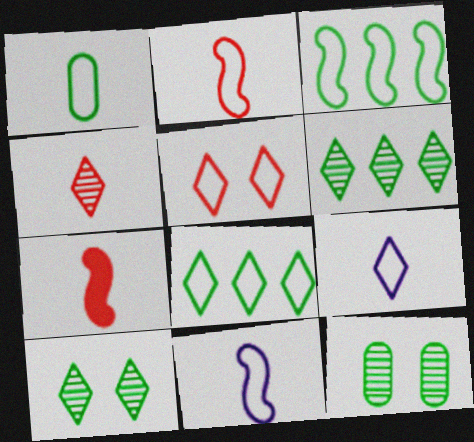[[1, 2, 9], 
[5, 8, 9]]